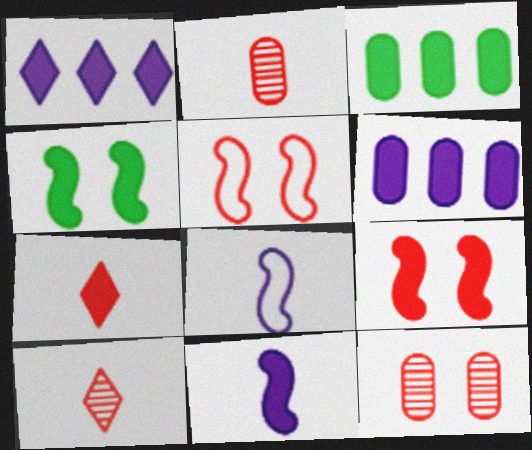[[4, 6, 7]]